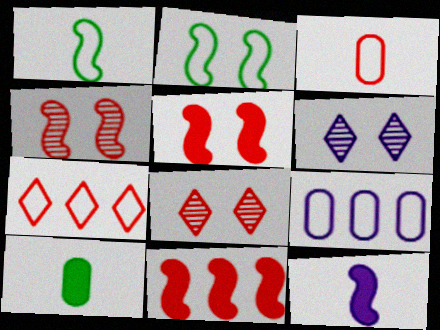[[3, 8, 11], 
[6, 9, 12]]